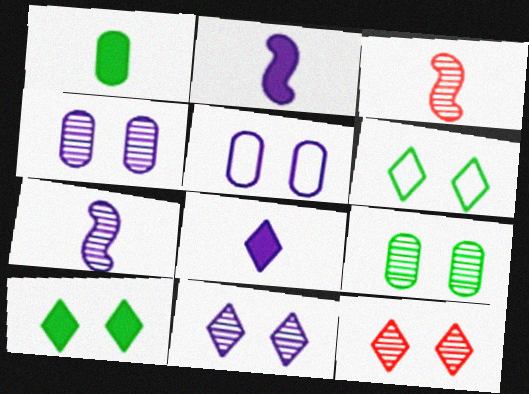[]